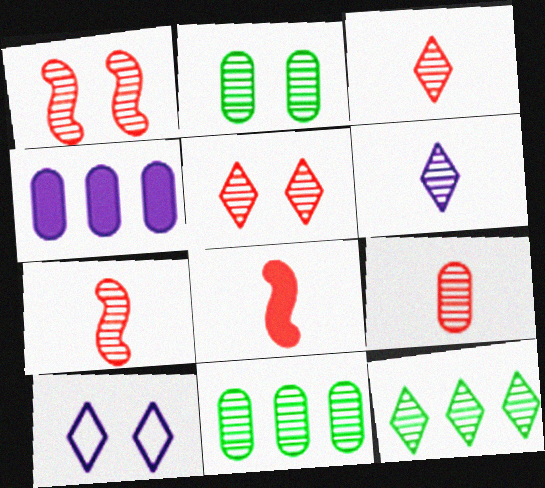[[1, 6, 11], 
[3, 7, 9], 
[5, 6, 12], 
[8, 10, 11]]